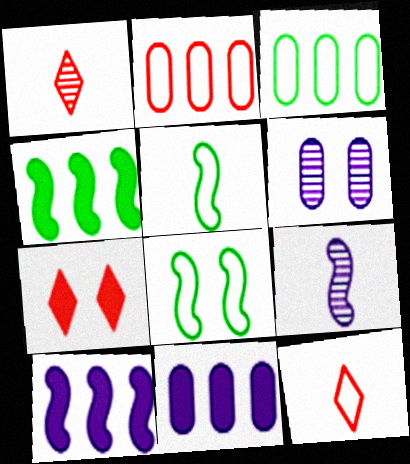[[1, 8, 11], 
[3, 7, 9], 
[4, 6, 12], 
[6, 7, 8]]